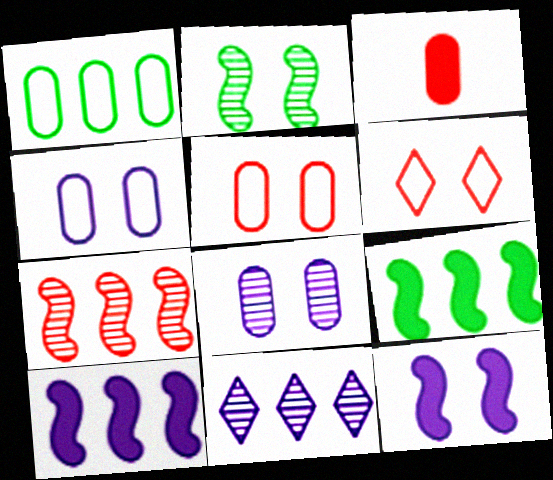[[1, 3, 8], 
[3, 6, 7]]